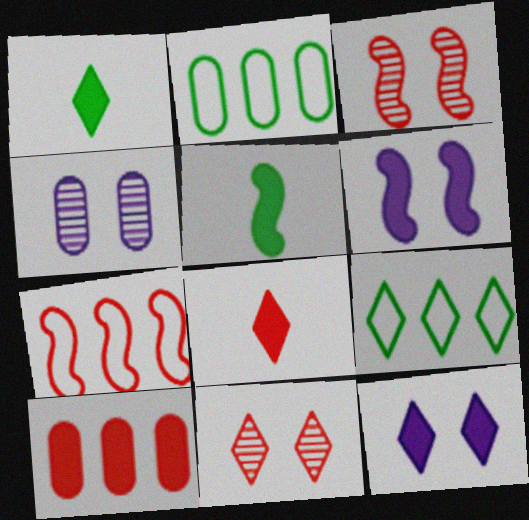[[1, 4, 7], 
[1, 6, 10], 
[5, 10, 12]]